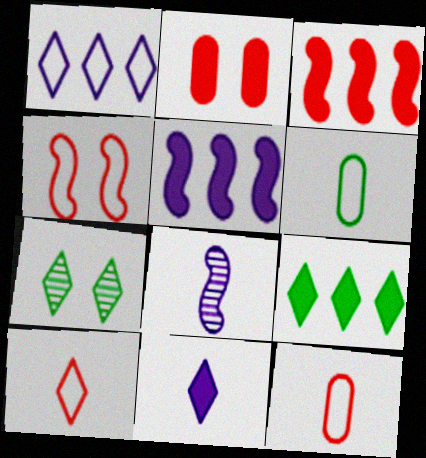[[1, 4, 6], 
[5, 7, 12]]